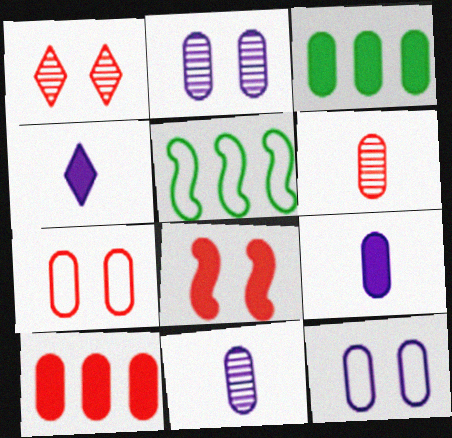[[1, 5, 9], 
[1, 7, 8], 
[3, 4, 8], 
[3, 6, 12], 
[3, 7, 11], 
[6, 7, 10]]